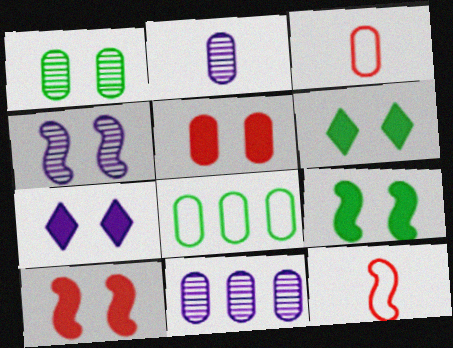[[2, 5, 8], 
[5, 7, 9], 
[6, 11, 12]]